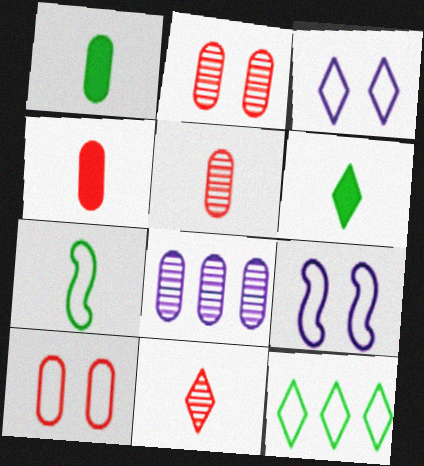[[1, 8, 10]]